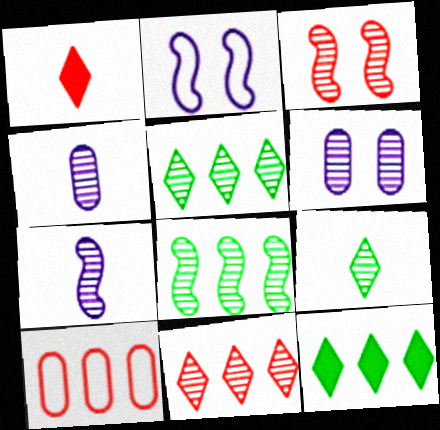[[1, 3, 10], 
[3, 4, 5], 
[3, 7, 8]]